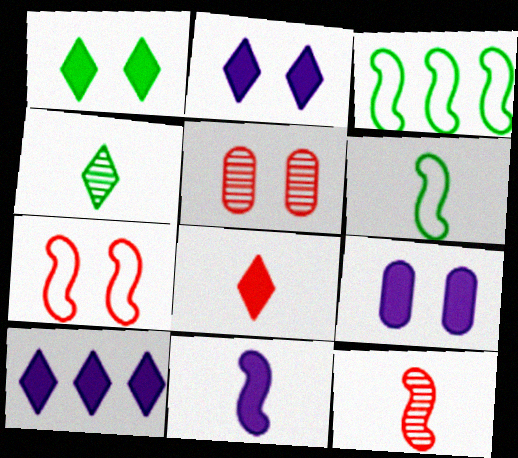[[1, 8, 10], 
[5, 6, 10], 
[6, 11, 12], 
[9, 10, 11]]